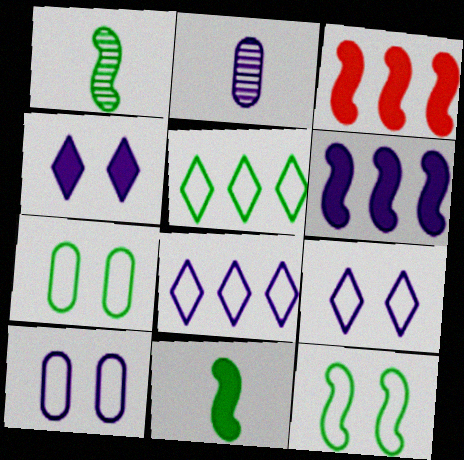[[2, 6, 9]]